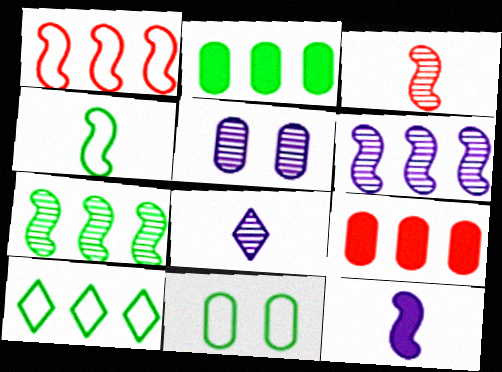[[2, 7, 10], 
[3, 4, 12], 
[4, 10, 11], 
[5, 6, 8], 
[6, 9, 10]]